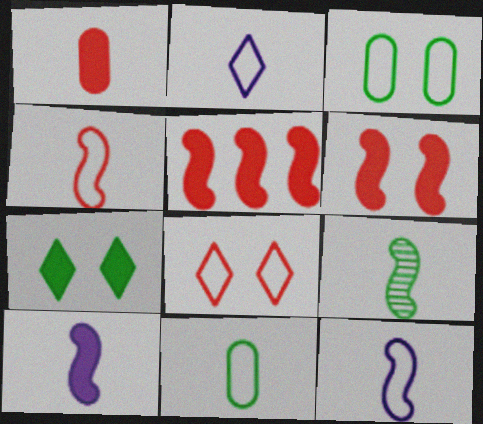[[1, 2, 9], 
[2, 4, 11], 
[4, 9, 10]]